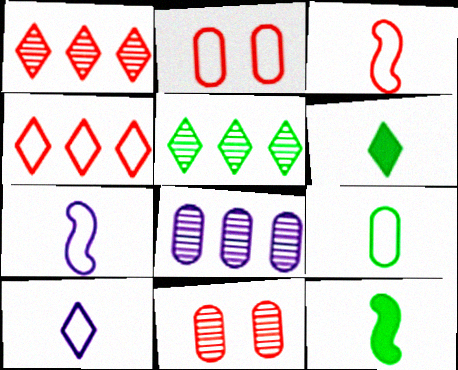[[2, 3, 4], 
[3, 9, 10]]